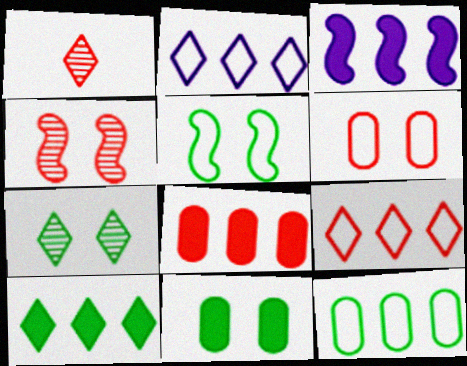[[3, 8, 10], 
[5, 7, 11]]